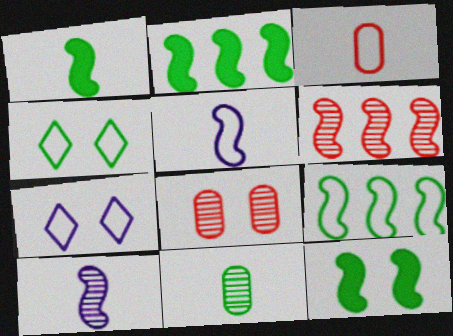[[1, 2, 12], 
[2, 4, 11], 
[3, 7, 9], 
[5, 6, 12], 
[7, 8, 12]]